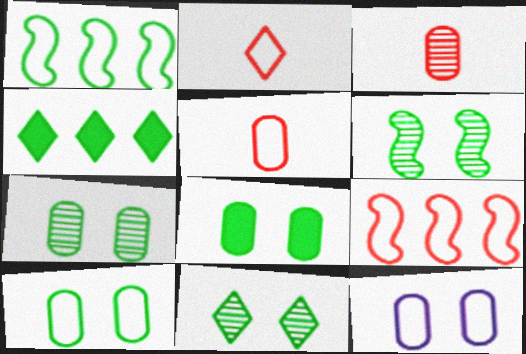[[1, 2, 12], 
[6, 7, 11], 
[7, 8, 10]]